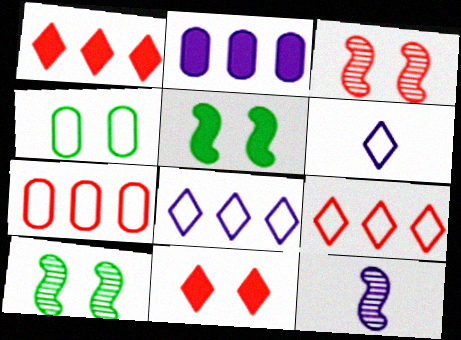[[1, 4, 12]]